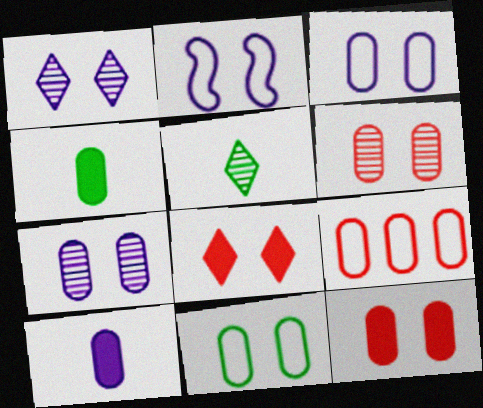[[4, 7, 9], 
[7, 11, 12]]